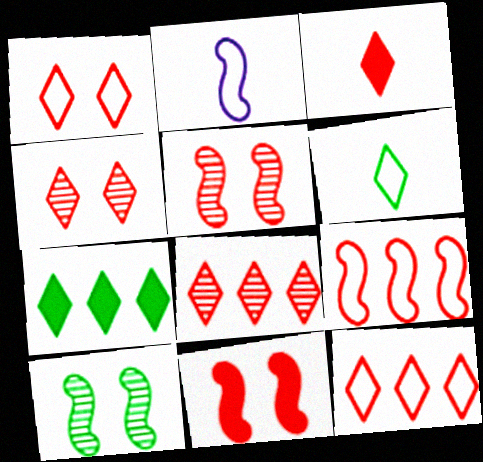[[1, 3, 8], 
[3, 4, 12]]